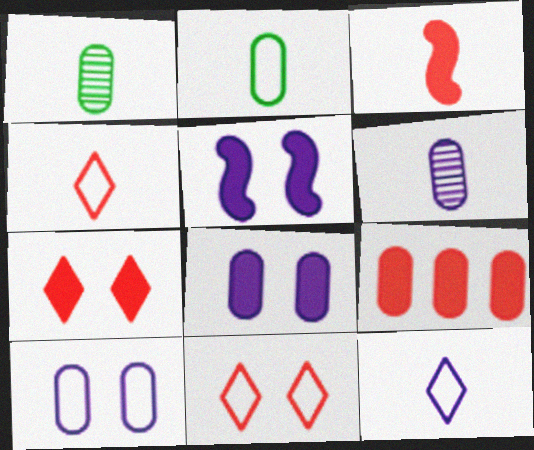[[1, 3, 12], 
[1, 9, 10], 
[3, 7, 9]]